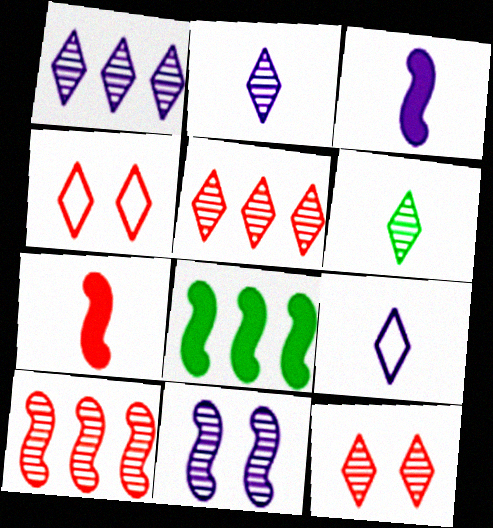[[1, 6, 12]]